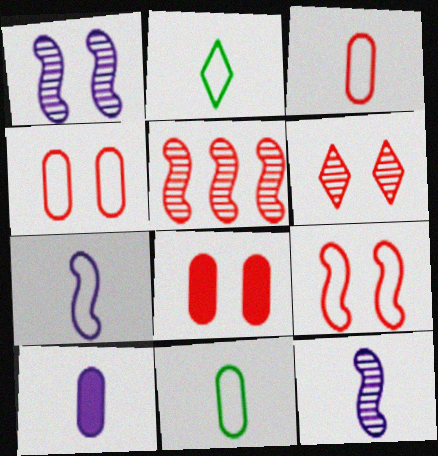[[2, 3, 7], 
[6, 8, 9]]